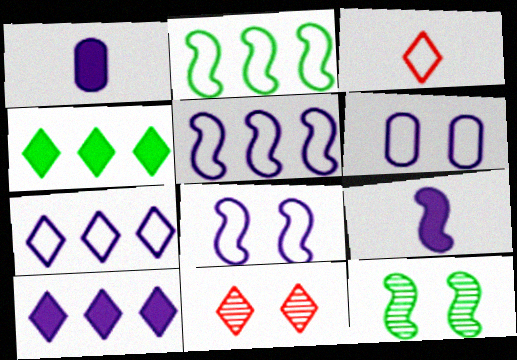[[1, 2, 11], 
[2, 3, 6]]